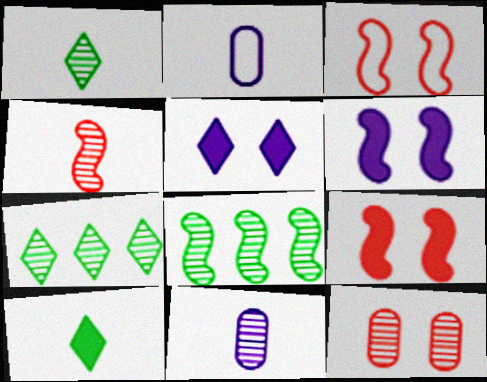[[1, 4, 11], 
[2, 4, 10], 
[2, 7, 9]]